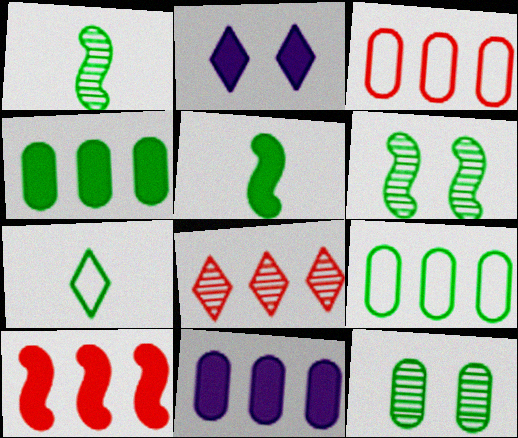[[1, 2, 3], 
[2, 7, 8], 
[3, 8, 10], 
[4, 6, 7]]